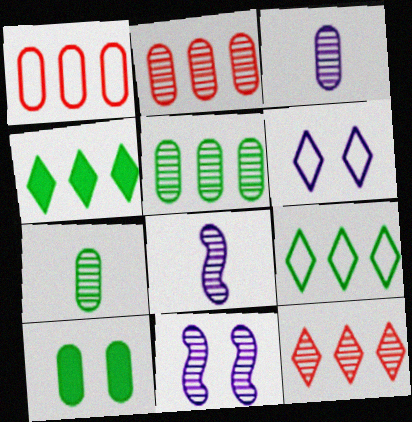[[1, 3, 10], 
[7, 11, 12]]